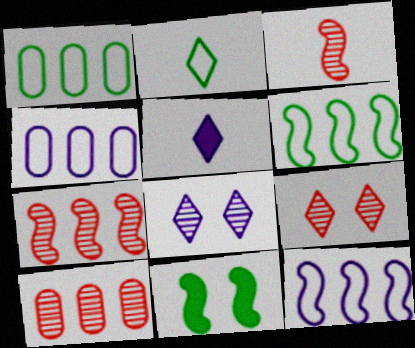[[3, 9, 10], 
[3, 11, 12]]